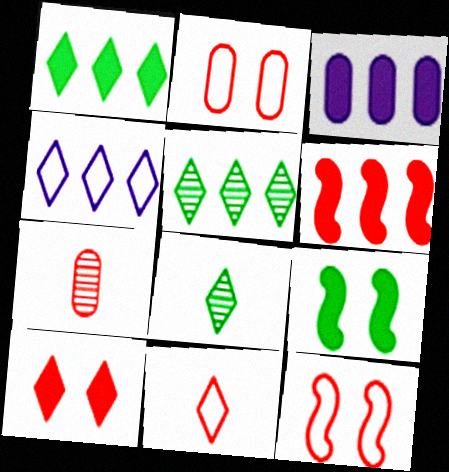[[1, 3, 6], 
[3, 8, 12], 
[4, 7, 9], 
[4, 8, 10]]